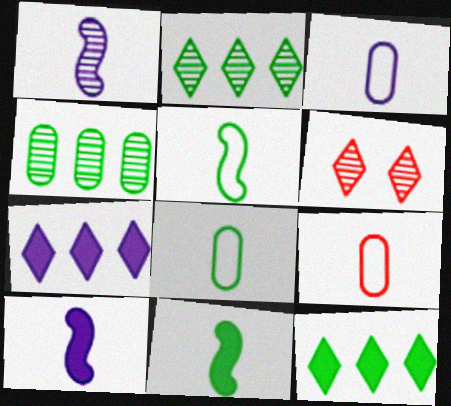[[1, 4, 6], 
[3, 8, 9]]